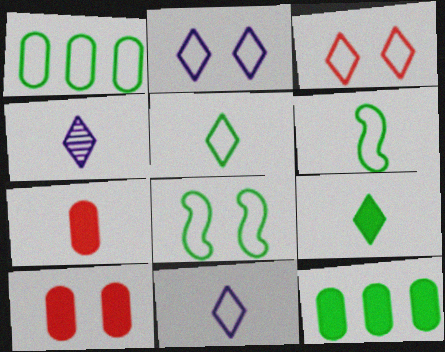[[1, 5, 8], 
[4, 6, 7]]